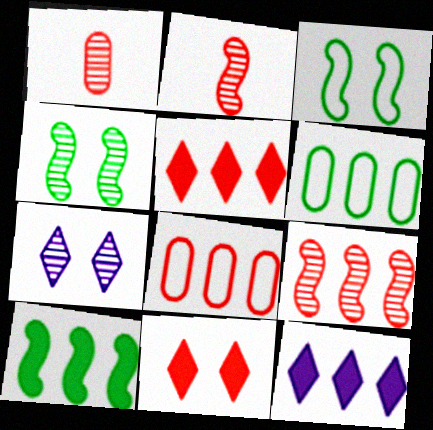[[1, 3, 12], 
[2, 8, 11], 
[5, 8, 9], 
[6, 9, 12]]